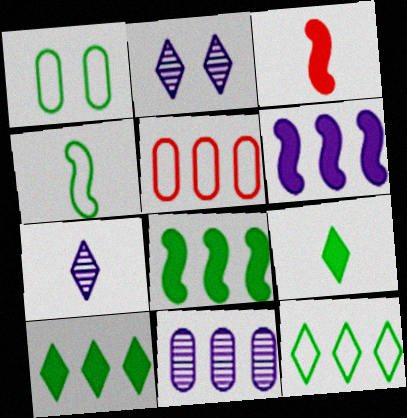[[1, 4, 12]]